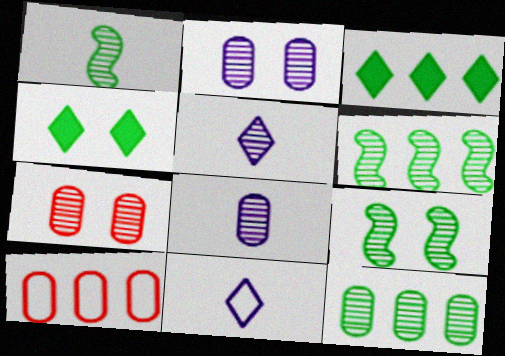[[1, 6, 9], 
[5, 6, 7], 
[7, 8, 12]]